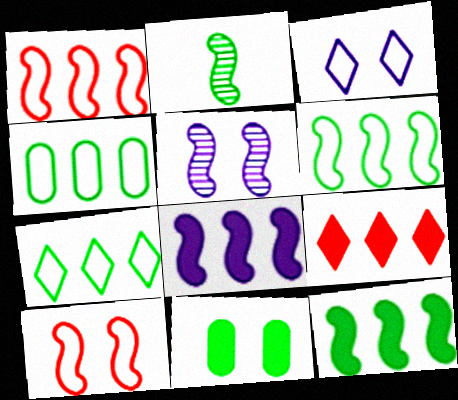[[2, 7, 11], 
[2, 8, 10], 
[4, 6, 7]]